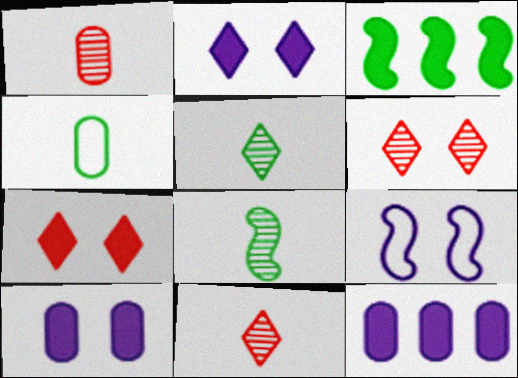[]